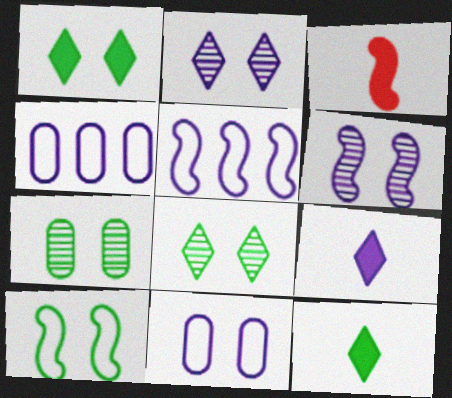[[1, 7, 10], 
[3, 4, 8], 
[4, 6, 9]]